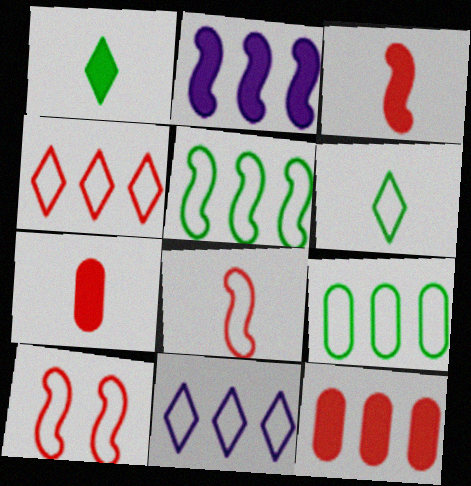[]